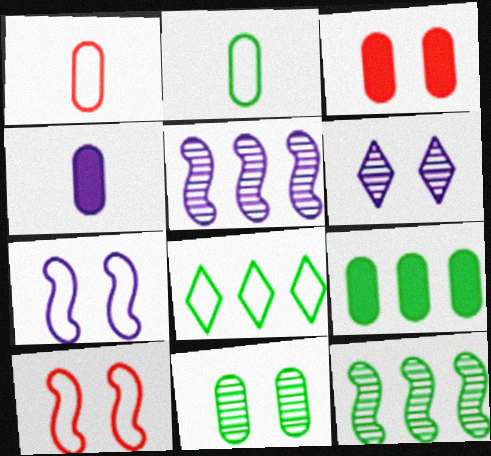[[1, 7, 8], 
[2, 9, 11], 
[3, 4, 9], 
[8, 9, 12]]